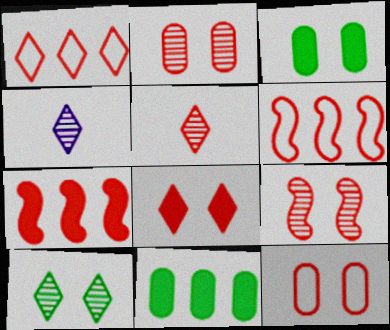[[1, 5, 8], 
[3, 4, 6], 
[5, 7, 12], 
[8, 9, 12]]